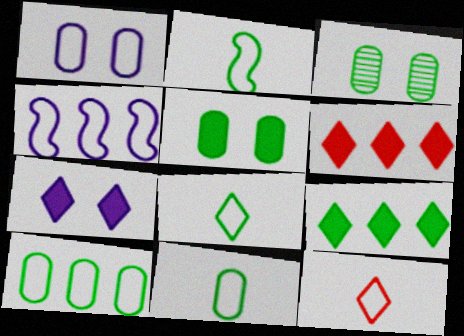[[2, 3, 9], 
[2, 8, 11]]